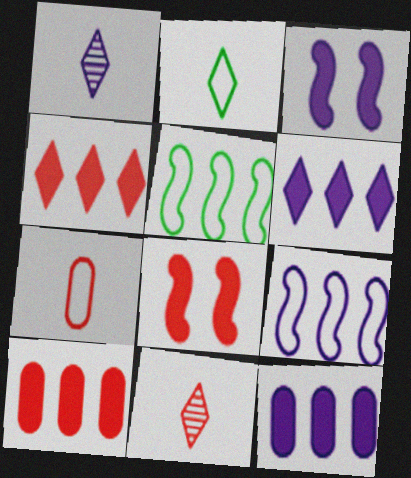[]